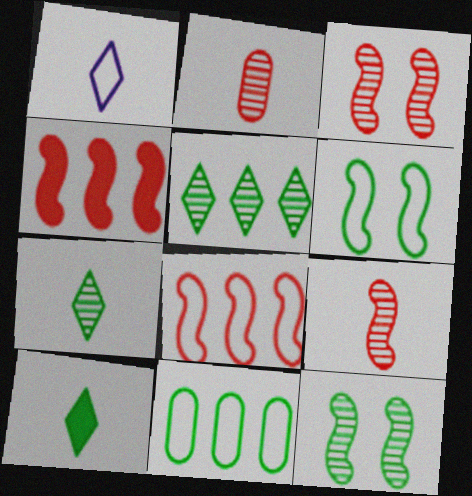[[10, 11, 12]]